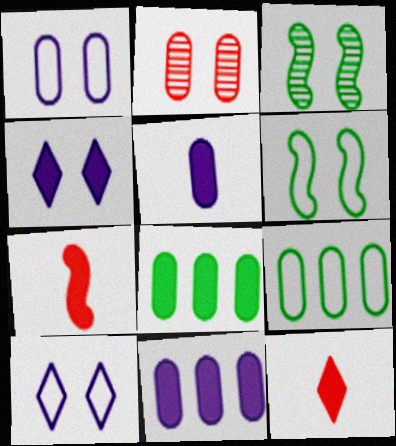[[2, 4, 6], 
[2, 5, 9], 
[4, 7, 8]]